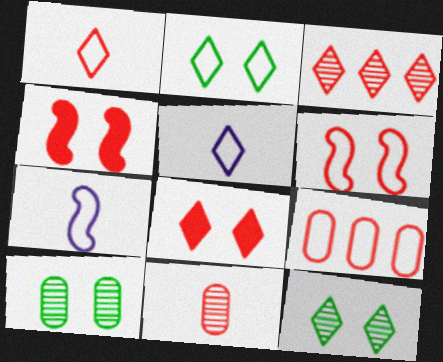[[1, 3, 8], 
[1, 6, 9], 
[2, 7, 9]]